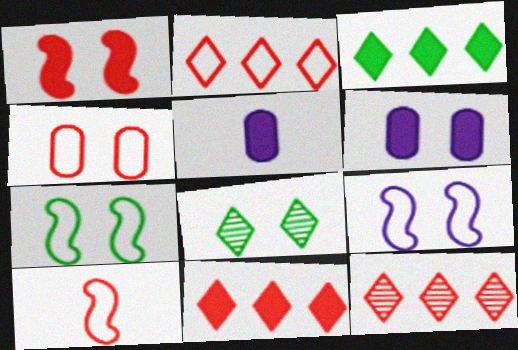[[1, 3, 5], 
[2, 4, 10], 
[2, 11, 12], 
[5, 7, 12]]